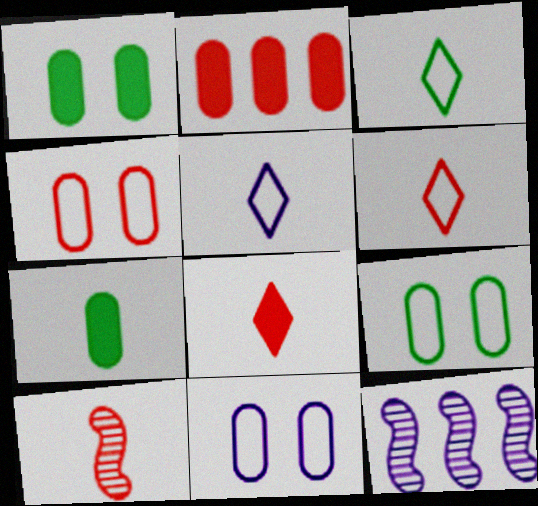[[1, 6, 12], 
[3, 5, 6], 
[4, 9, 11], 
[5, 7, 10], 
[8, 9, 12]]